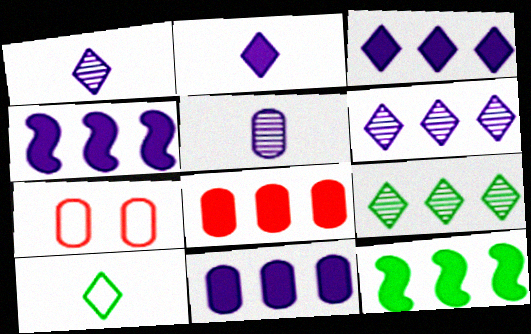[[1, 7, 12], 
[3, 4, 11], 
[3, 8, 12]]